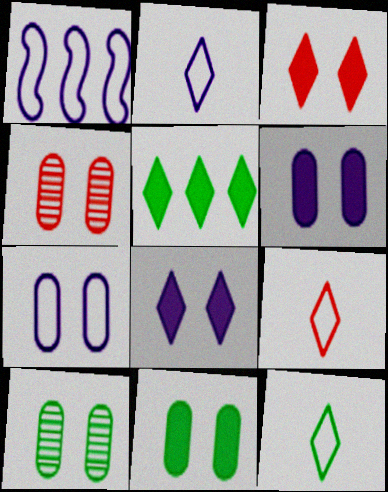[[1, 2, 7], 
[2, 9, 12], 
[4, 7, 11]]